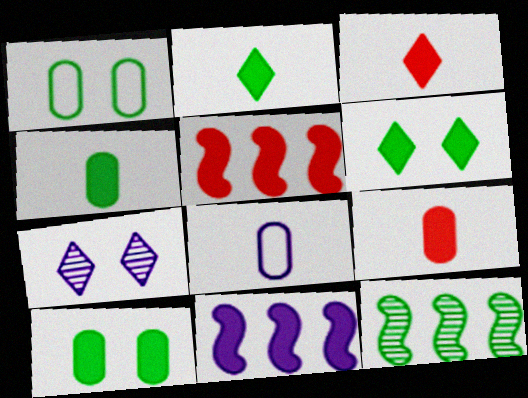[[1, 2, 12], 
[3, 10, 11], 
[6, 9, 11], 
[7, 8, 11]]